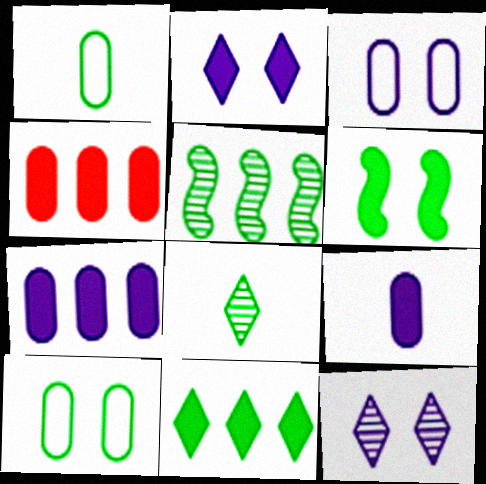[]